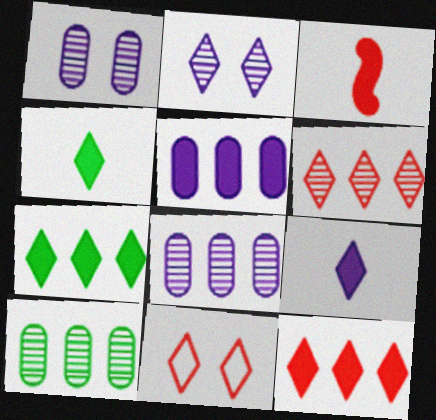[]